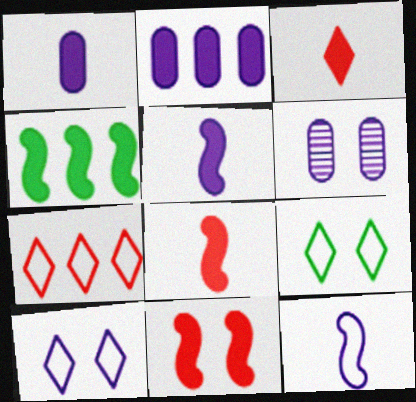[[4, 5, 11], 
[6, 9, 11]]